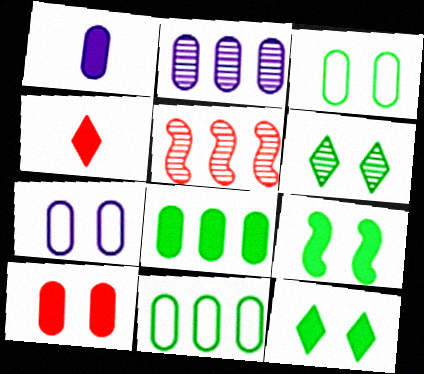[[1, 2, 7], 
[1, 8, 10], 
[3, 6, 9]]